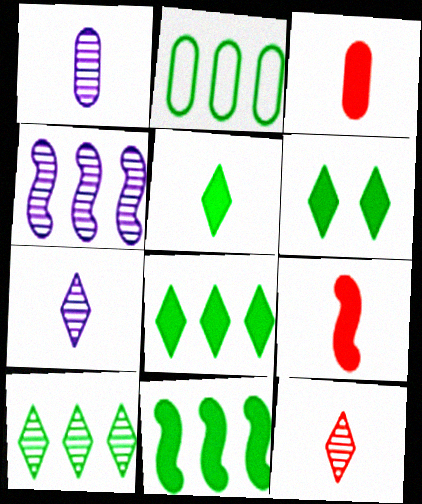[[2, 10, 11], 
[5, 6, 8]]